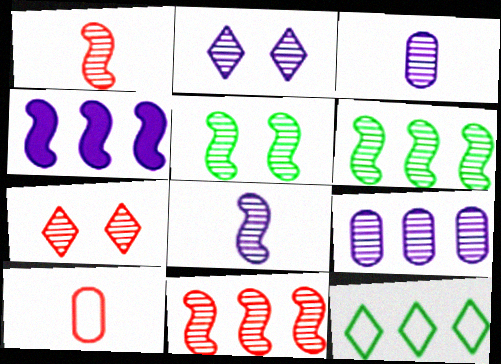[[2, 8, 9], 
[3, 6, 7], 
[5, 8, 11]]